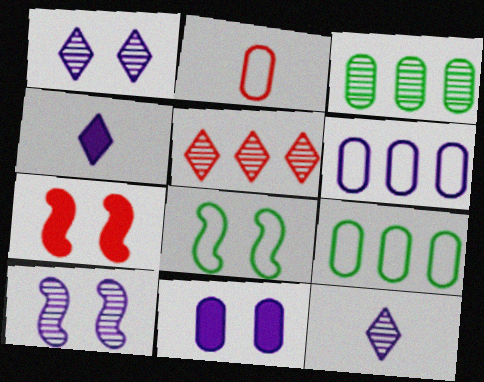[[2, 3, 11], 
[2, 5, 7], 
[4, 6, 10], 
[7, 8, 10], 
[7, 9, 12]]